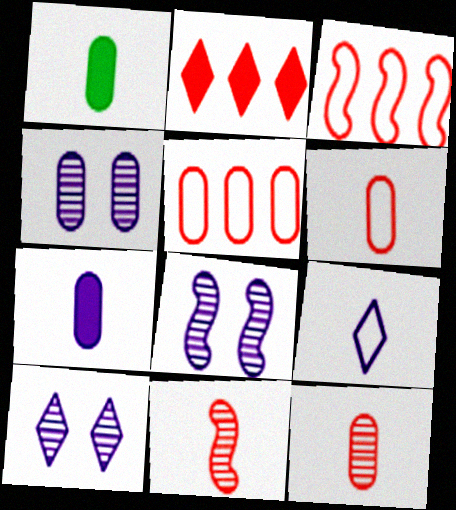[[1, 3, 10], 
[1, 4, 5], 
[1, 9, 11], 
[4, 8, 10]]